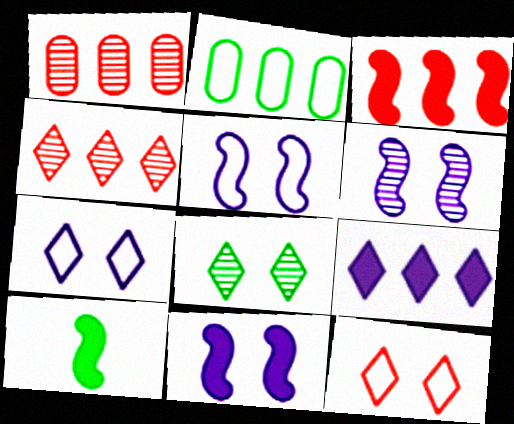[[1, 7, 10], 
[2, 8, 10], 
[3, 10, 11], 
[5, 6, 11]]